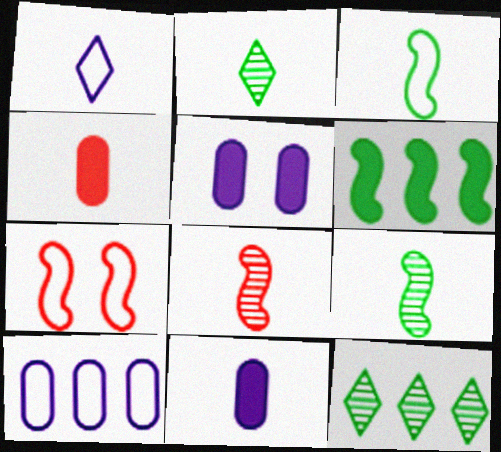[[1, 4, 9], 
[7, 11, 12]]